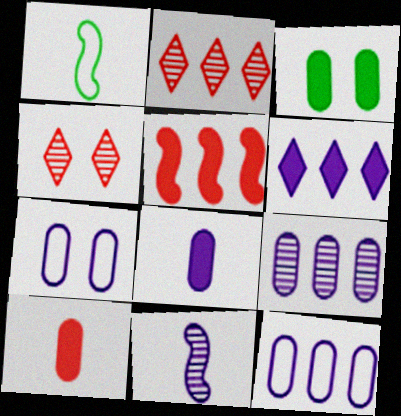[[6, 7, 11], 
[7, 8, 9]]